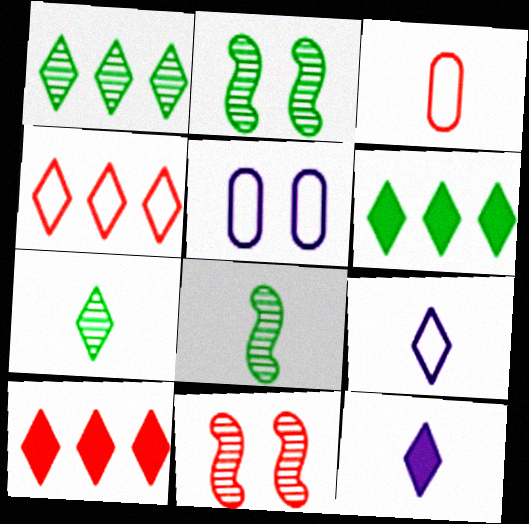[[3, 8, 12], 
[3, 10, 11], 
[5, 8, 10]]